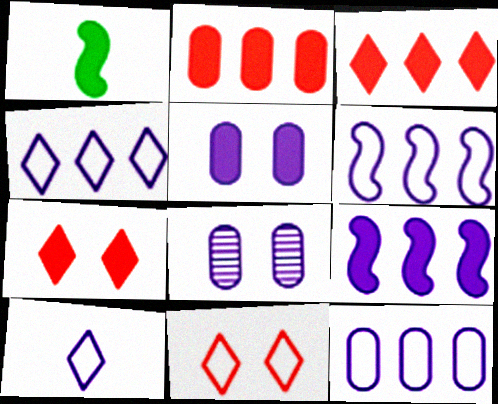[[1, 3, 5], 
[4, 6, 12], 
[8, 9, 10]]